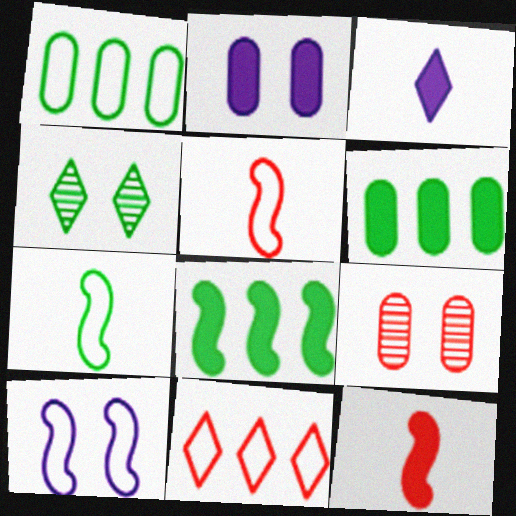[[3, 4, 11], 
[4, 6, 7], 
[9, 11, 12]]